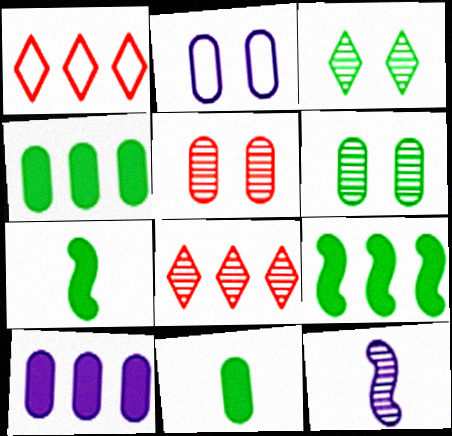[[2, 7, 8], 
[6, 8, 12]]